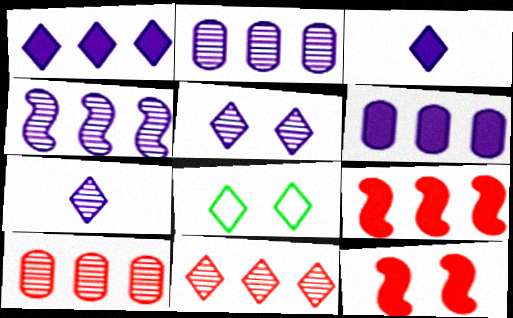[[3, 8, 11]]